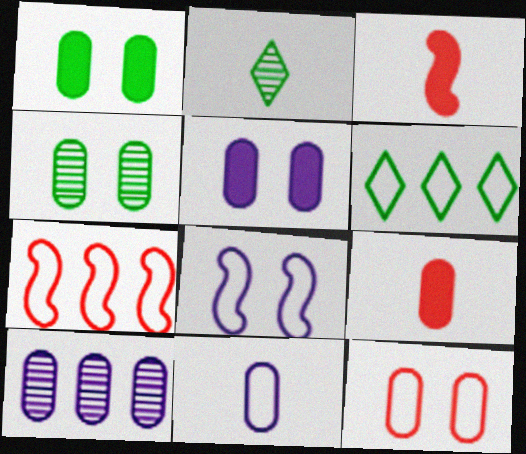[[2, 3, 11], 
[2, 5, 7], 
[4, 5, 12], 
[5, 10, 11]]